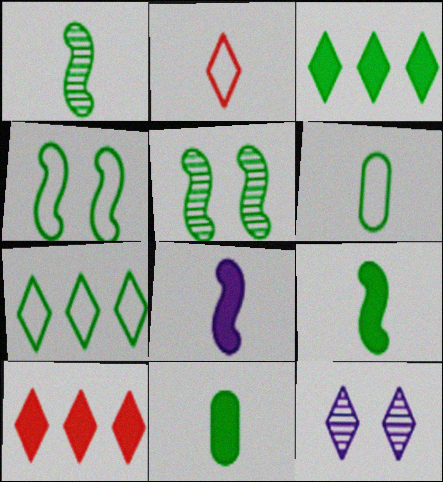[[2, 3, 12], 
[3, 5, 6], 
[4, 6, 7], 
[5, 7, 11]]